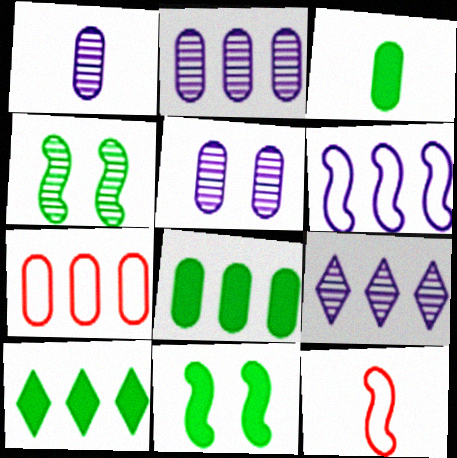[[1, 2, 5], 
[2, 7, 8], 
[3, 5, 7], 
[3, 10, 11], 
[5, 10, 12]]